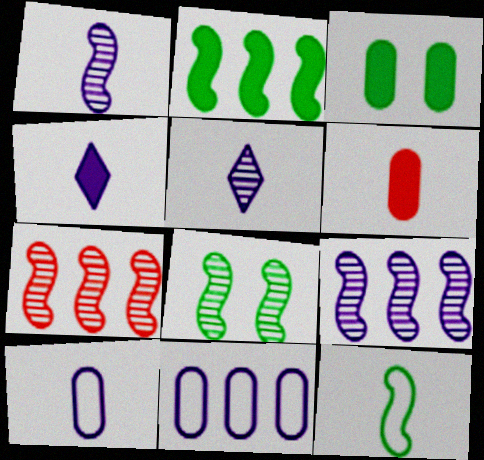[[1, 4, 10], 
[1, 7, 8], 
[2, 8, 12], 
[5, 6, 12]]